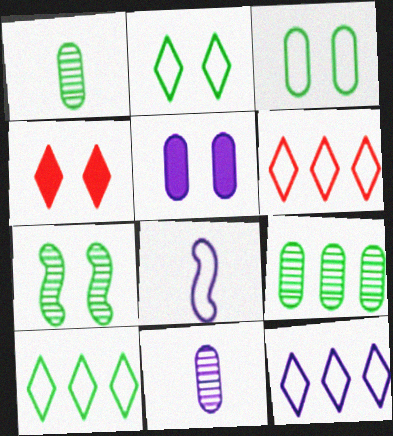[[3, 6, 8], 
[4, 8, 9], 
[6, 10, 12]]